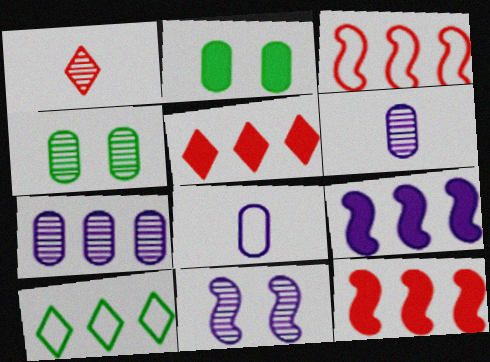[[7, 10, 12]]